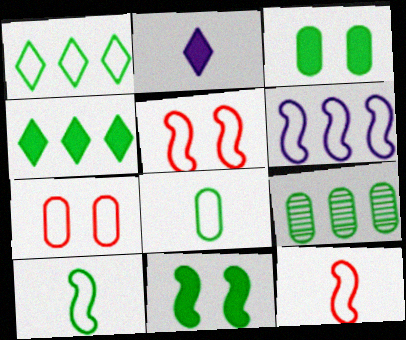[[2, 5, 9], 
[3, 8, 9], 
[5, 6, 10]]